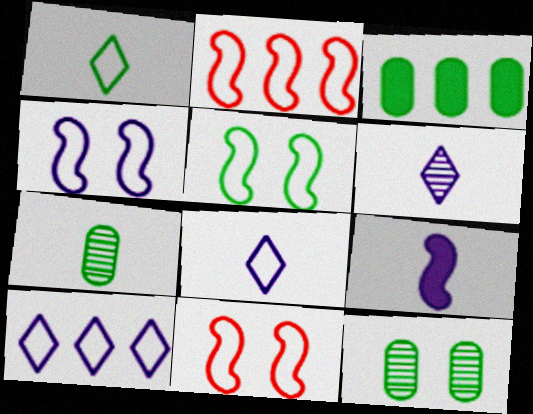[[3, 6, 11], 
[4, 5, 11]]